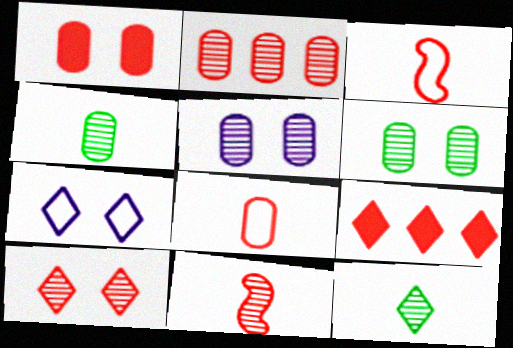[[1, 2, 8], 
[2, 4, 5], 
[2, 10, 11], 
[7, 9, 12]]